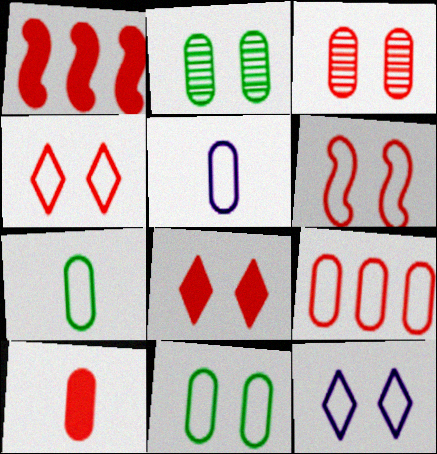[[1, 8, 10], 
[3, 6, 8], 
[3, 9, 10], 
[5, 9, 11], 
[6, 11, 12]]